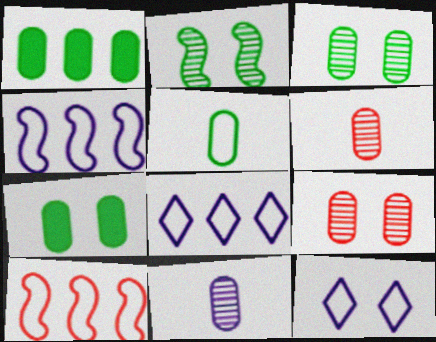[[1, 3, 5], 
[5, 10, 12]]